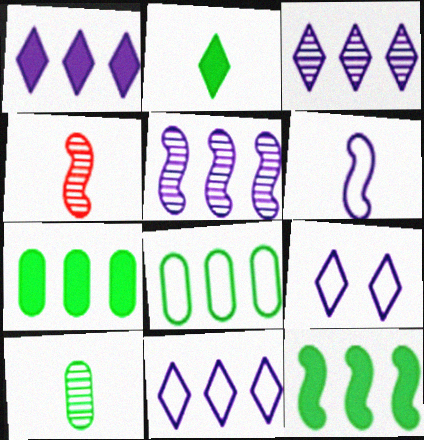[[1, 3, 11], 
[4, 7, 9]]